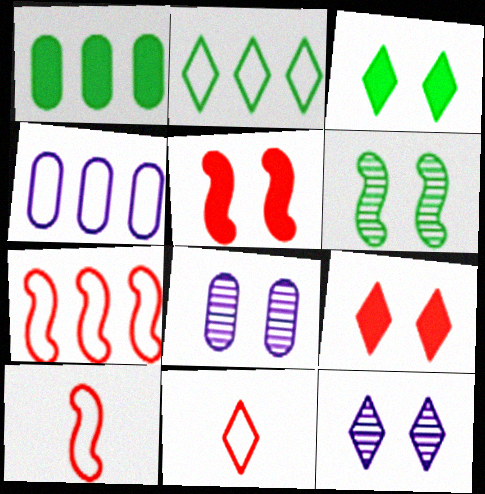[[1, 10, 12], 
[2, 4, 7]]